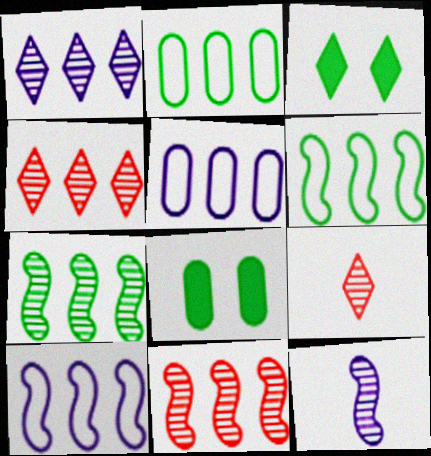[[8, 9, 10]]